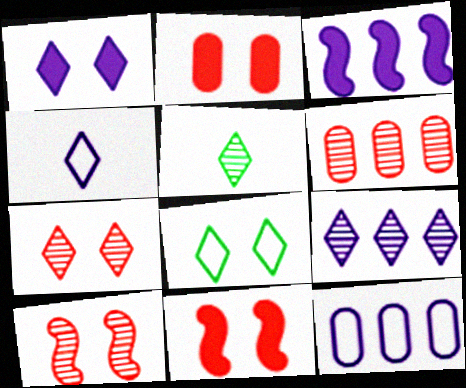[[1, 4, 9], 
[1, 7, 8], 
[3, 9, 12], 
[5, 7, 9], 
[5, 11, 12]]